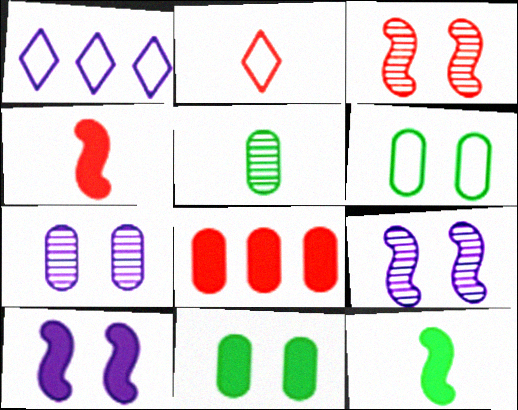[[2, 3, 8]]